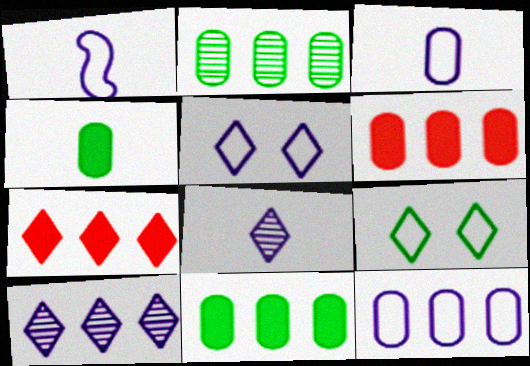[[1, 5, 12], 
[2, 6, 12], 
[7, 8, 9]]